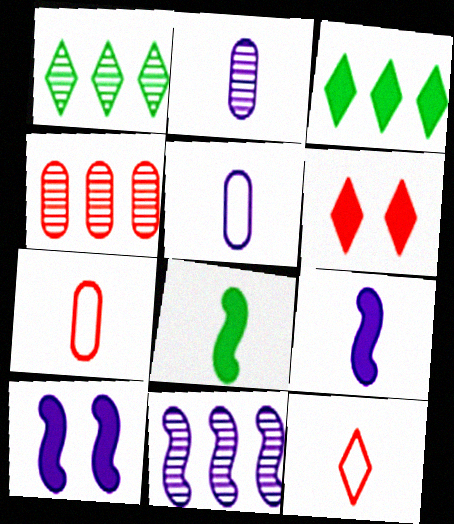[[1, 4, 11], 
[1, 7, 10], 
[2, 8, 12]]